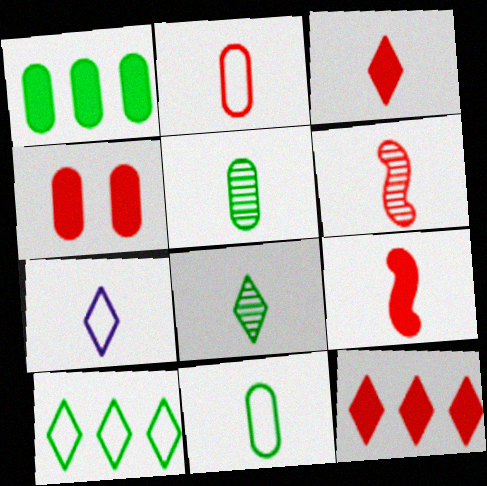[[2, 3, 6], 
[3, 7, 8], 
[4, 9, 12], 
[5, 7, 9]]